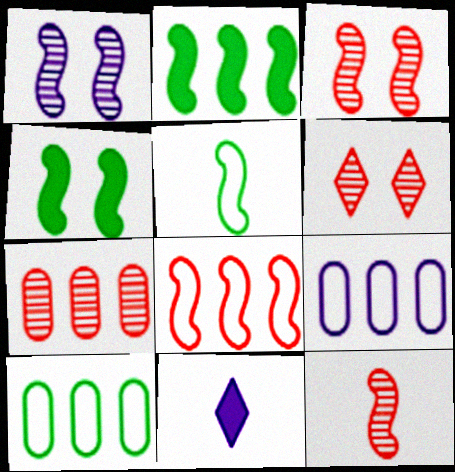[[1, 9, 11], 
[3, 10, 11], 
[6, 7, 12]]